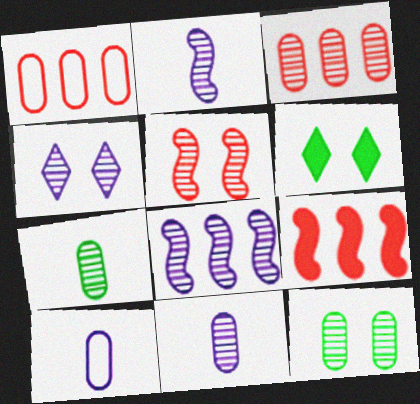[[1, 2, 6], 
[3, 11, 12], 
[4, 5, 12], 
[4, 8, 11]]